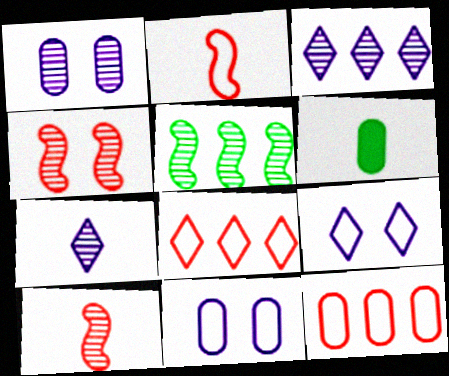[[1, 6, 12], 
[2, 6, 7]]